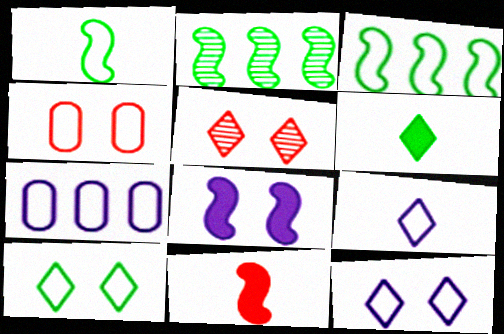[[3, 4, 9]]